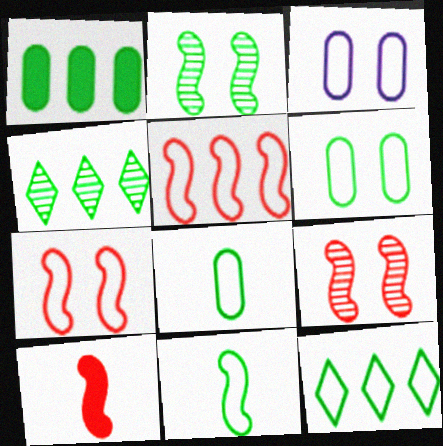[[3, 4, 10], 
[5, 9, 10], 
[6, 11, 12]]